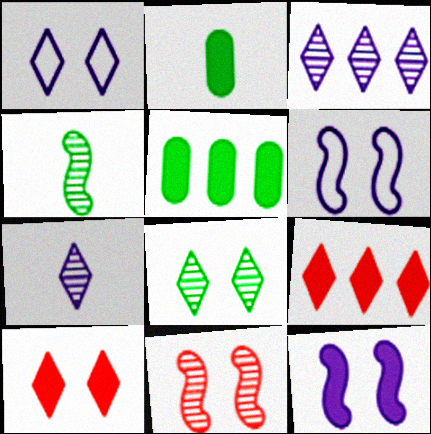[[1, 8, 10], 
[2, 9, 12]]